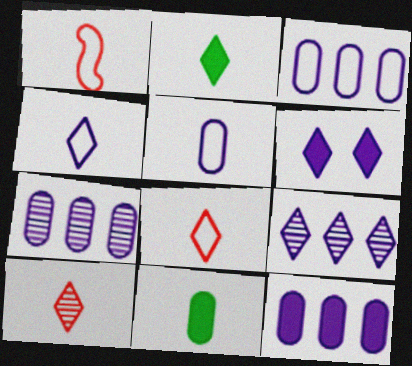[[2, 4, 10], 
[3, 7, 12], 
[4, 6, 9]]